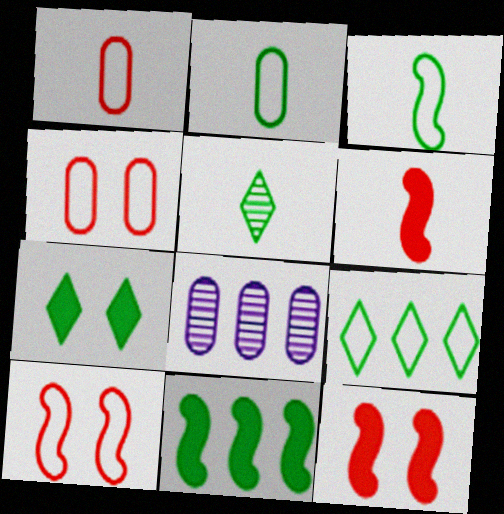[[5, 7, 9]]